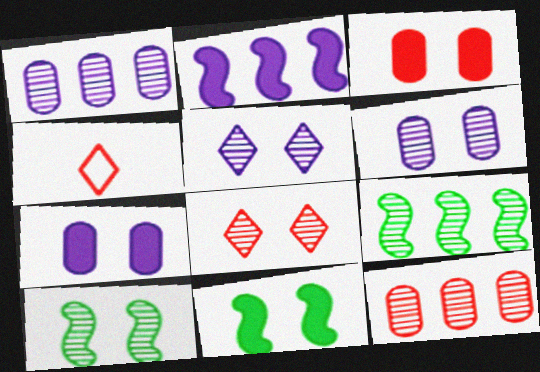[[1, 4, 11], 
[4, 7, 9], 
[6, 8, 10]]